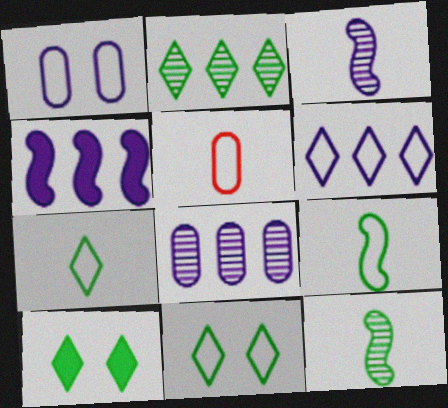[[2, 7, 10], 
[4, 6, 8]]